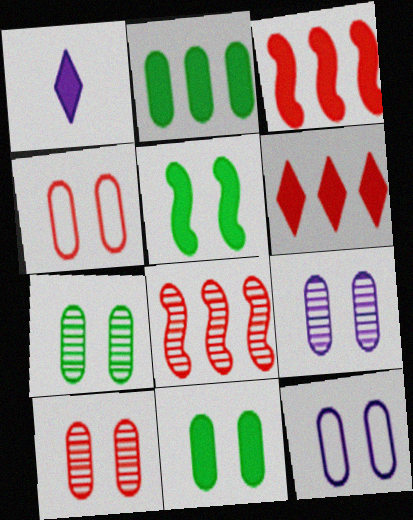[[1, 3, 11], 
[4, 9, 11], 
[7, 9, 10], 
[10, 11, 12]]